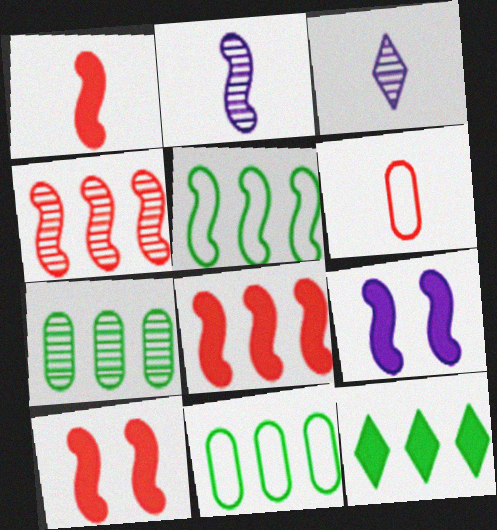[[1, 8, 10], 
[2, 5, 10], 
[3, 10, 11], 
[5, 7, 12]]